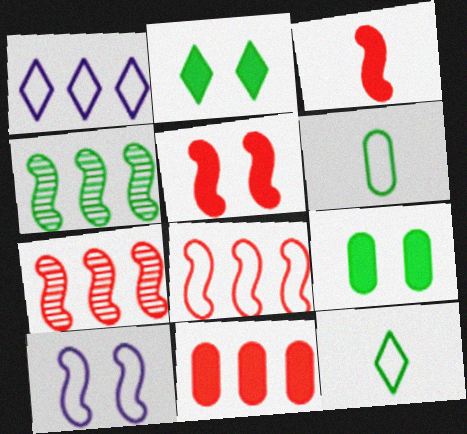[[1, 4, 11], 
[2, 4, 6], 
[3, 4, 10], 
[4, 9, 12]]